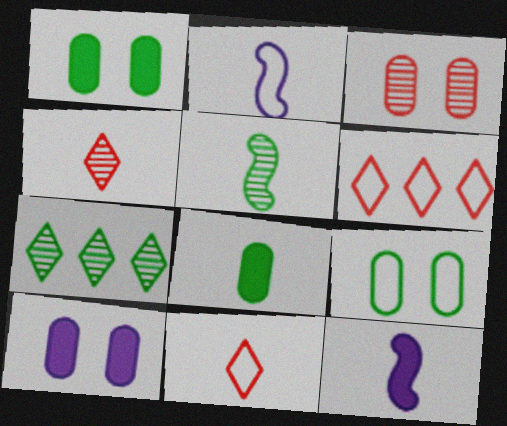[[2, 4, 8], 
[2, 6, 9], 
[3, 9, 10], 
[5, 6, 10]]